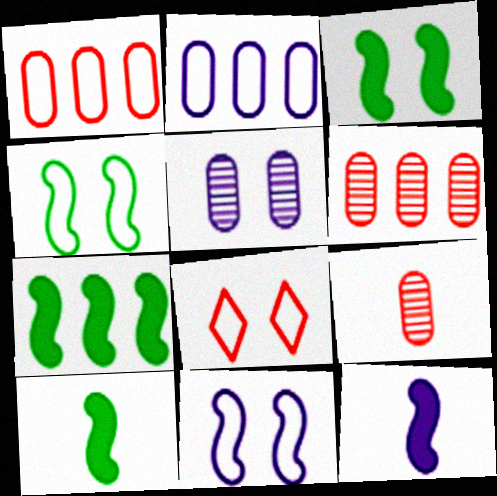[[3, 5, 8], 
[3, 7, 10]]